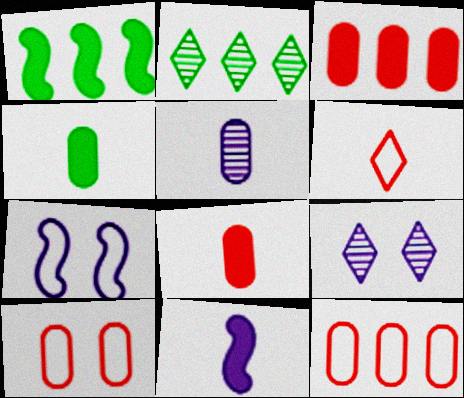[[2, 7, 8], 
[2, 10, 11]]